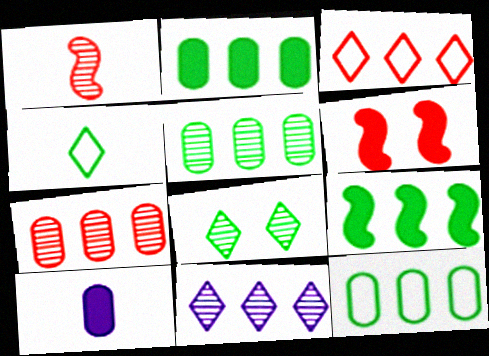[[1, 4, 10], 
[2, 5, 12]]